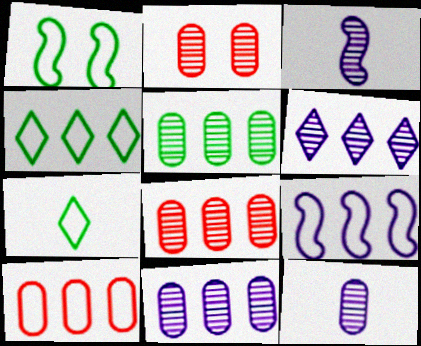[[2, 5, 12], 
[4, 9, 10], 
[5, 8, 11]]